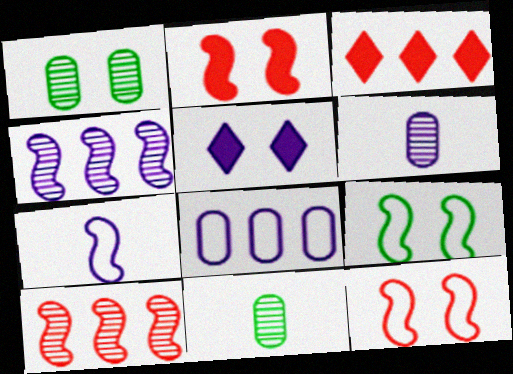[[1, 3, 7], 
[1, 5, 12], 
[3, 6, 9]]